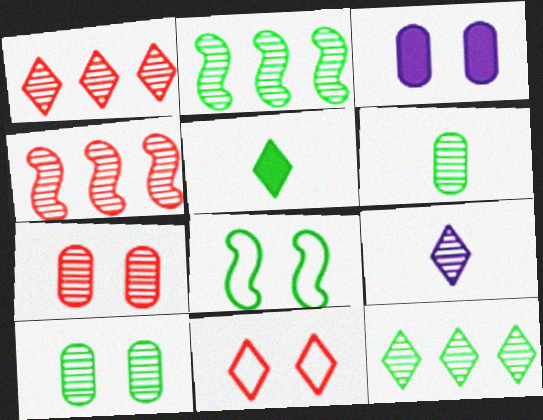[[2, 7, 9], 
[4, 9, 10]]